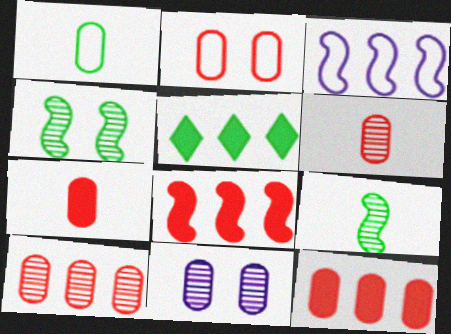[[1, 4, 5], 
[1, 11, 12], 
[2, 6, 12], 
[2, 7, 10], 
[3, 5, 10]]